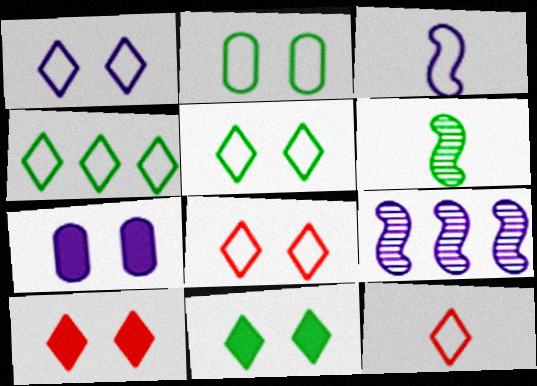[[1, 4, 12], 
[1, 5, 8]]